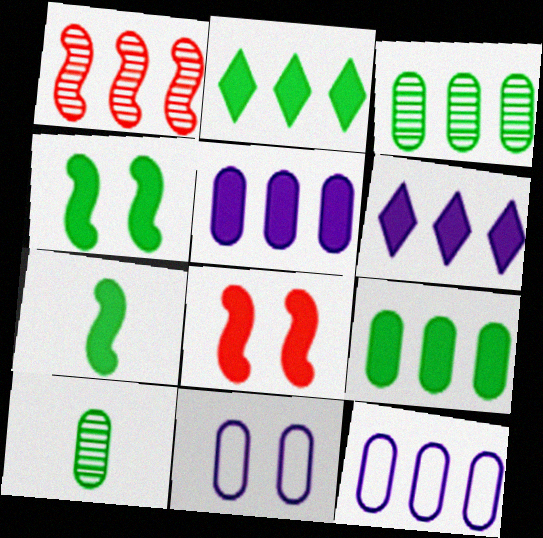[[1, 2, 12]]